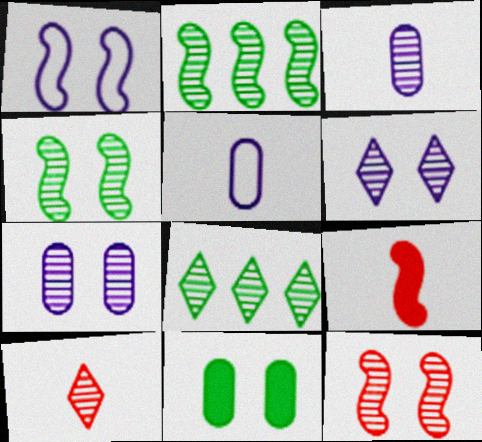[[1, 2, 9], 
[2, 7, 10], 
[3, 8, 12], 
[6, 8, 10]]